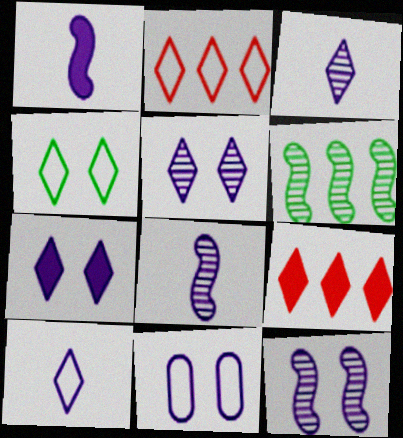[[2, 4, 10], 
[3, 4, 9], 
[7, 11, 12]]